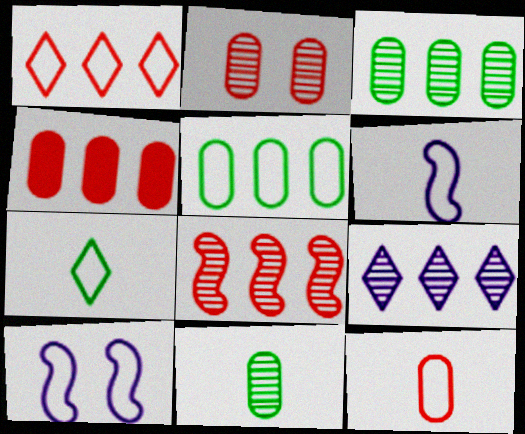[[1, 4, 8], 
[2, 4, 12], 
[3, 8, 9], 
[6, 7, 12]]